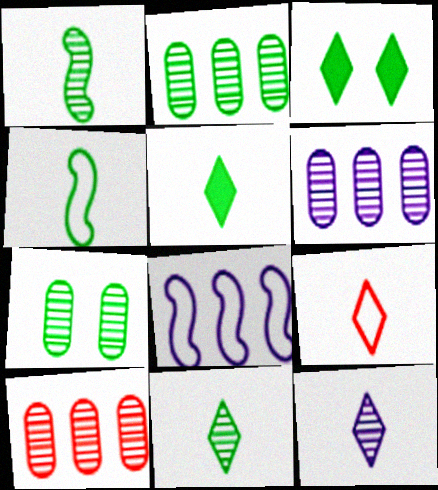[[2, 3, 4], 
[2, 6, 10], 
[5, 9, 12]]